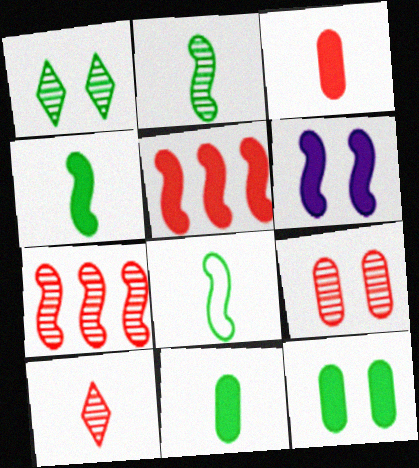[[2, 4, 8], 
[4, 5, 6], 
[6, 7, 8], 
[7, 9, 10]]